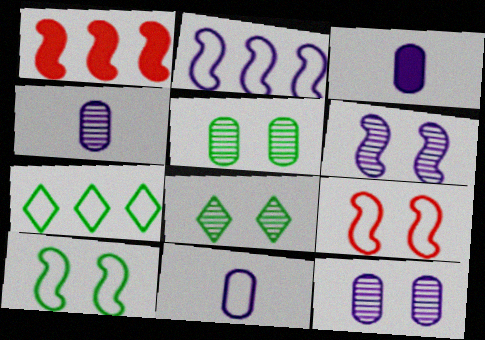[[1, 8, 11], 
[3, 4, 11], 
[7, 9, 11]]